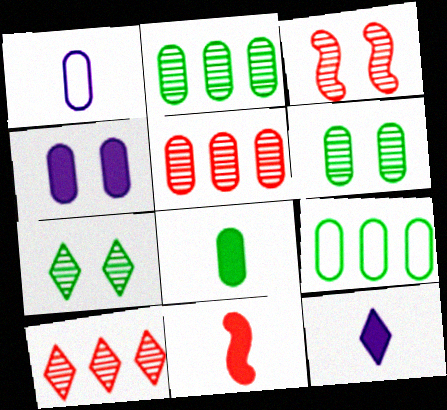[[3, 9, 12], 
[6, 8, 9], 
[8, 11, 12]]